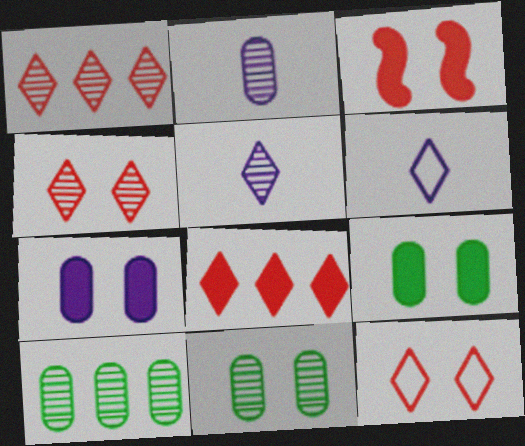[[3, 6, 10]]